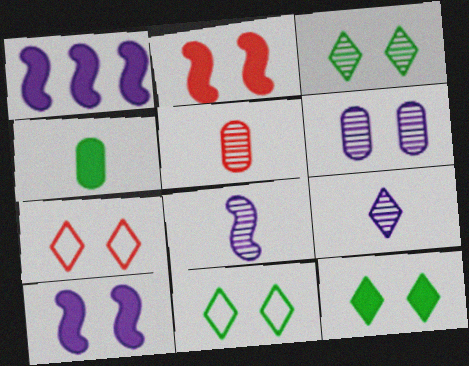[[1, 5, 11], 
[2, 6, 11], 
[3, 11, 12]]